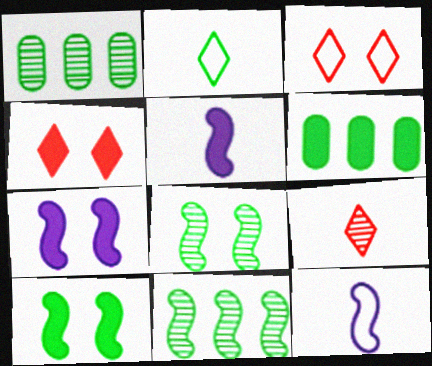[[1, 2, 10], 
[1, 3, 5], 
[1, 4, 12], 
[2, 6, 8], 
[4, 5, 6]]